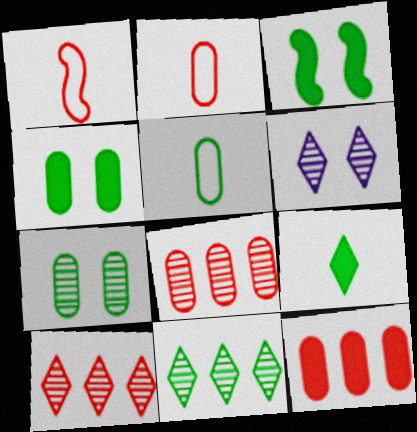[[3, 5, 11]]